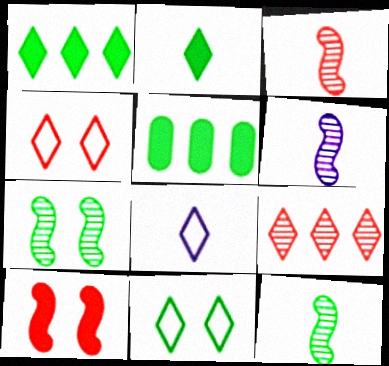[[3, 6, 12], 
[4, 5, 6], 
[5, 11, 12]]